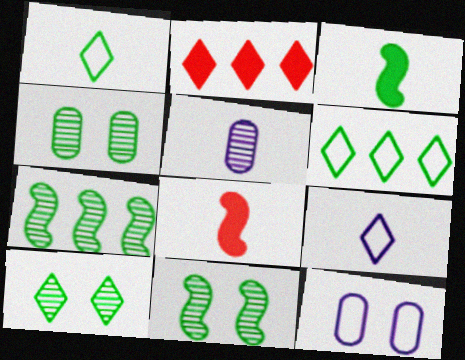[[1, 5, 8], 
[2, 9, 10], 
[3, 4, 6], 
[4, 10, 11]]